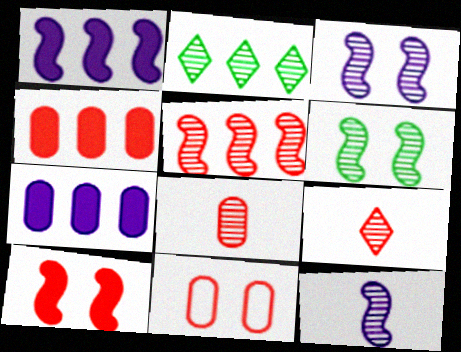[[2, 3, 8], 
[4, 8, 11], 
[5, 6, 12]]